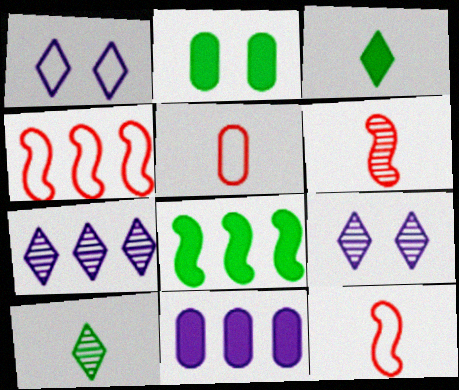[[2, 3, 8], 
[2, 7, 12], 
[5, 8, 9]]